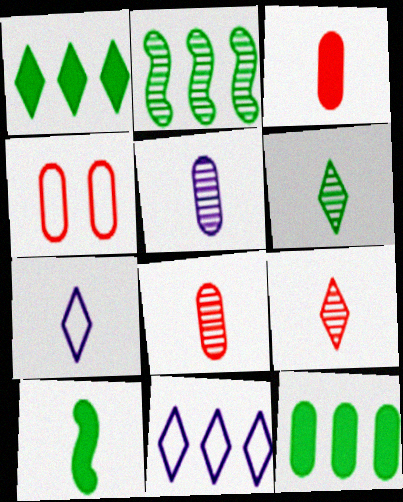[[4, 5, 12], 
[7, 8, 10]]